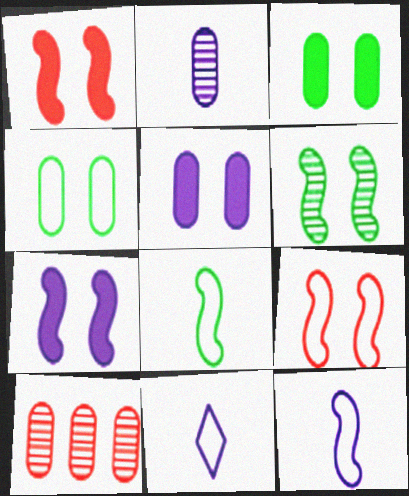[[6, 7, 9]]